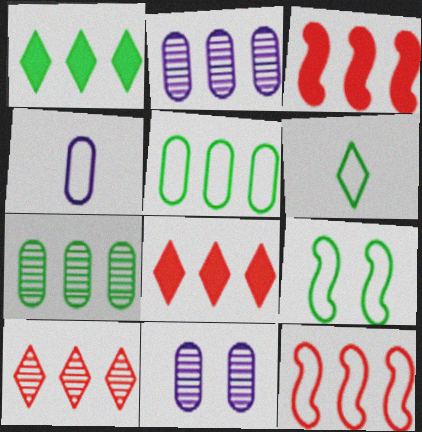[[1, 2, 12], 
[3, 6, 11], 
[5, 6, 9]]